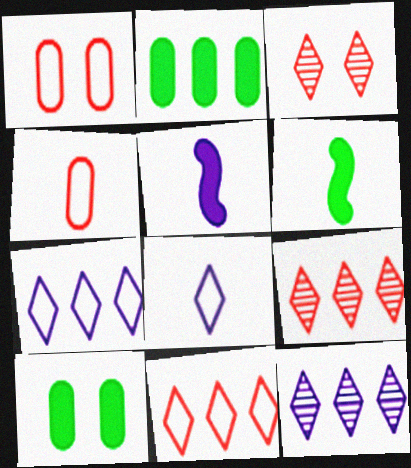[[1, 6, 12]]